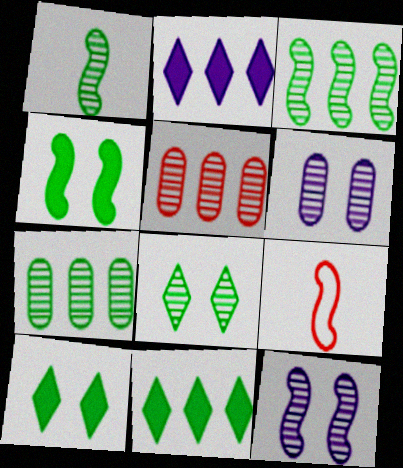[[1, 7, 8], 
[6, 9, 11]]